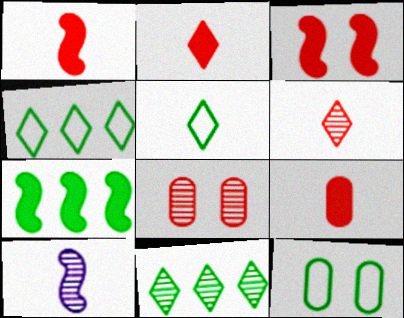[[1, 2, 9], 
[5, 9, 10], 
[8, 10, 11]]